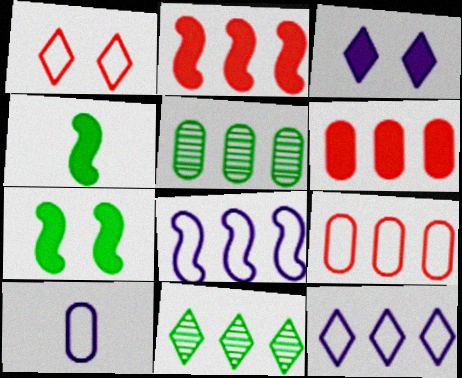[[2, 5, 12], 
[3, 4, 6], 
[6, 8, 11]]